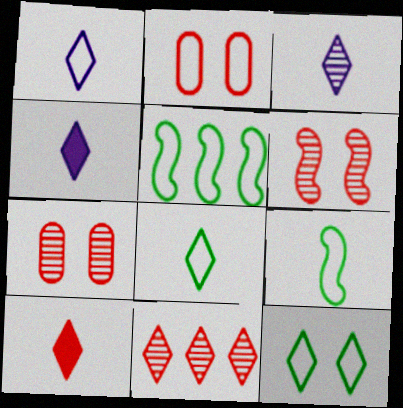[[1, 2, 5], 
[1, 3, 4], 
[3, 8, 10], 
[4, 5, 7], 
[4, 11, 12]]